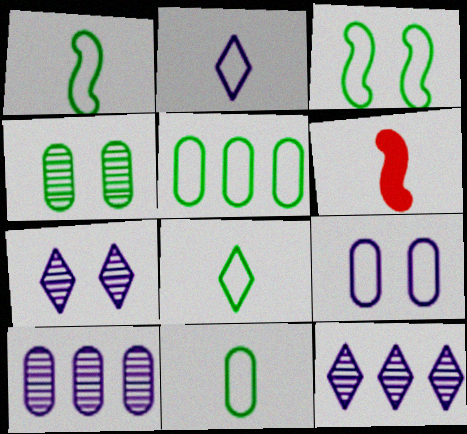[[1, 8, 11], 
[3, 5, 8], 
[5, 6, 7]]